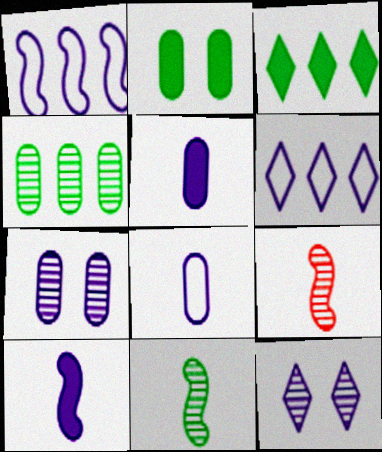[[1, 5, 12], 
[2, 6, 9], 
[4, 9, 12], 
[6, 7, 10]]